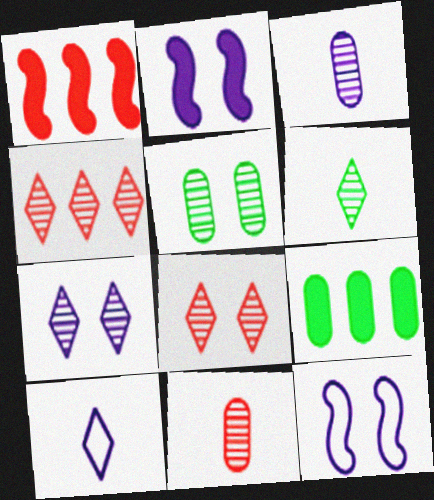[[1, 5, 10], 
[4, 6, 7]]